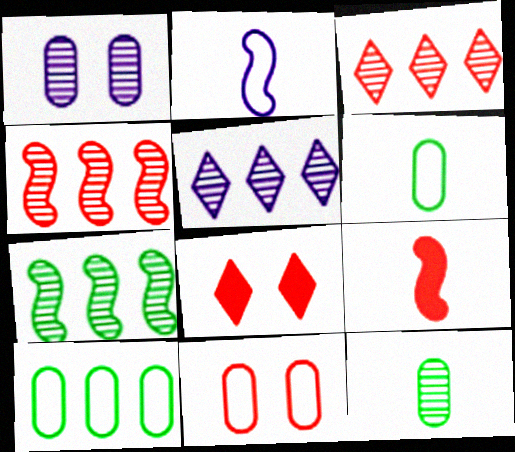[[3, 9, 11]]